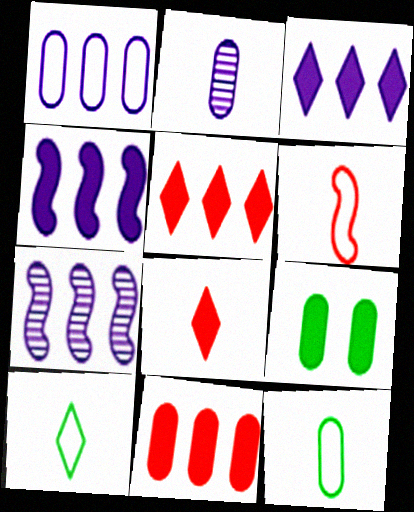[[1, 3, 7], 
[4, 8, 9]]